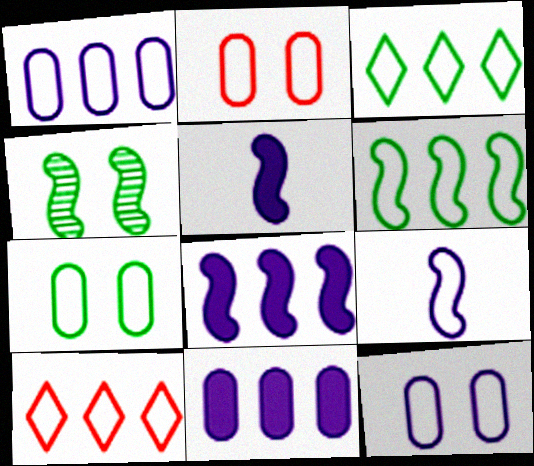[[1, 6, 10], 
[2, 3, 9], 
[2, 7, 12], 
[7, 9, 10]]